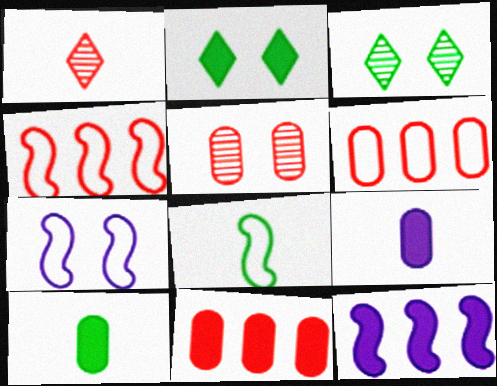[[1, 8, 9], 
[2, 5, 7], 
[3, 4, 9], 
[4, 7, 8]]